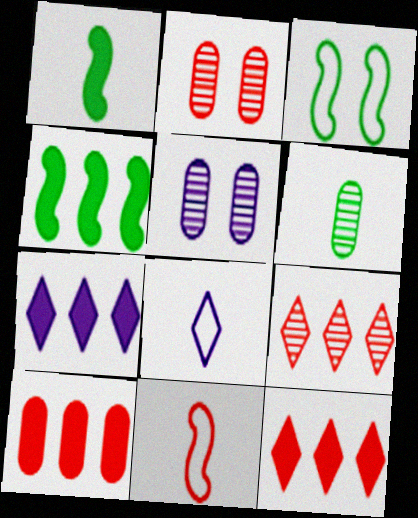[[2, 4, 8], 
[2, 11, 12], 
[4, 7, 10]]